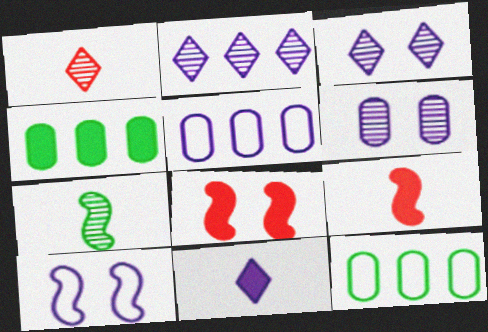[[1, 4, 10], 
[3, 9, 12], 
[4, 8, 11]]